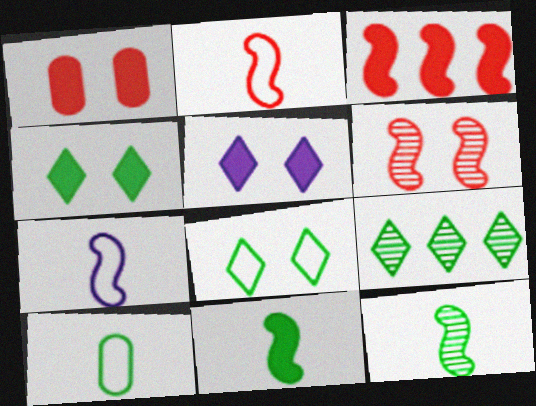[[1, 7, 9], 
[2, 3, 6]]